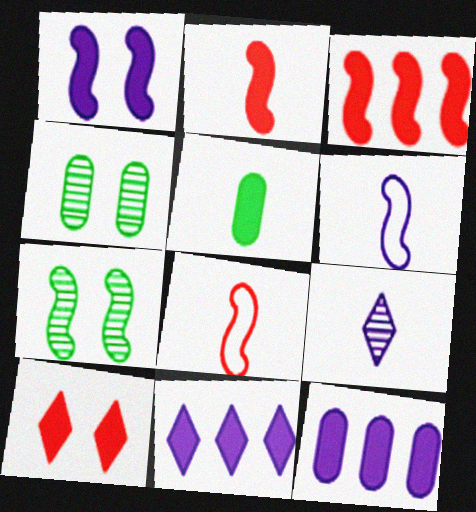[[3, 6, 7], 
[4, 8, 11], 
[5, 8, 9]]